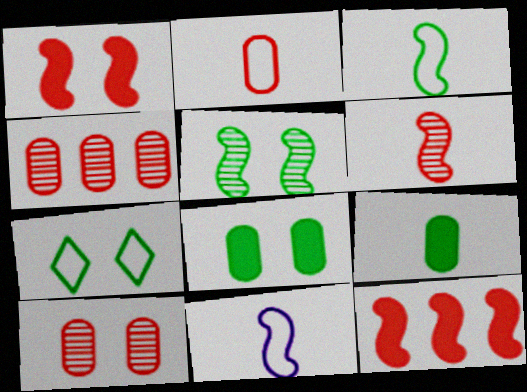[[5, 7, 8], 
[5, 11, 12]]